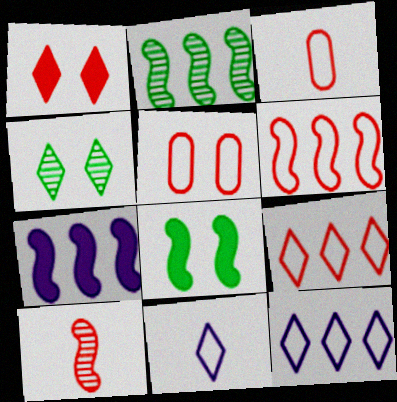[[2, 6, 7], 
[3, 4, 7]]